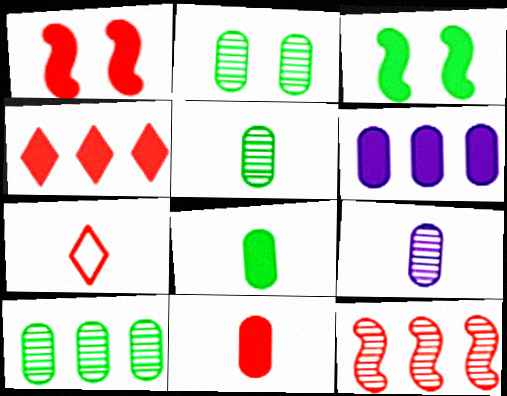[[1, 4, 11], 
[2, 5, 10]]